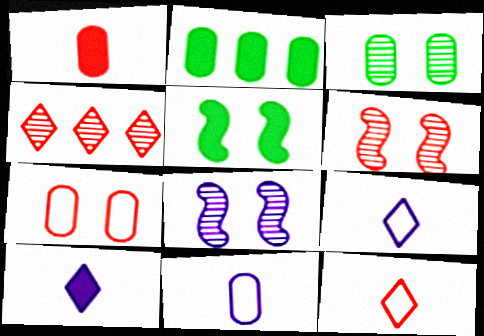[[2, 6, 9], 
[2, 8, 12], 
[4, 5, 11]]